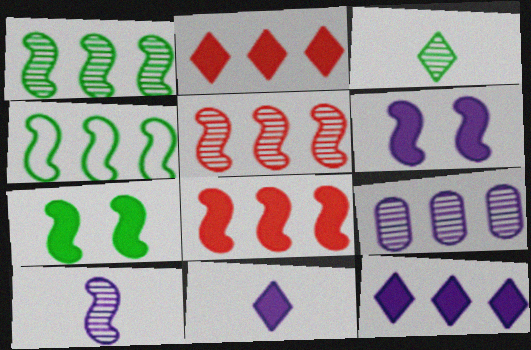[[2, 4, 9]]